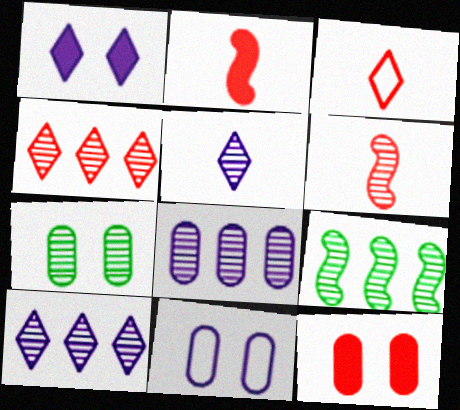[[4, 8, 9], 
[6, 7, 10], 
[7, 11, 12]]